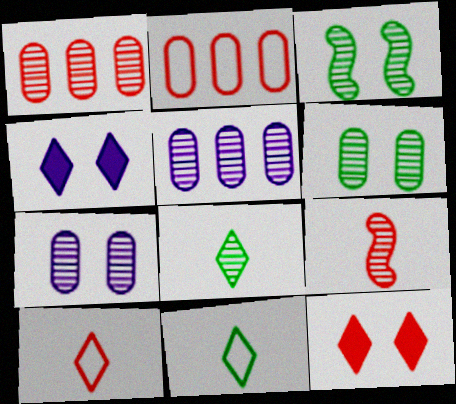[[2, 9, 12]]